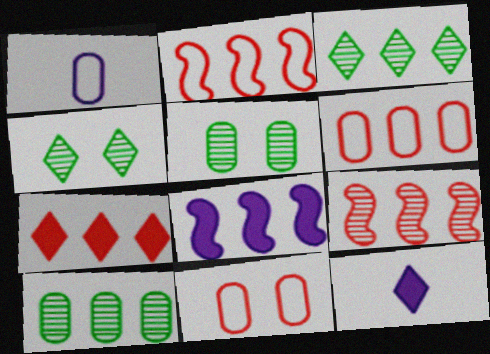[[2, 5, 12], 
[3, 6, 8], 
[6, 7, 9]]